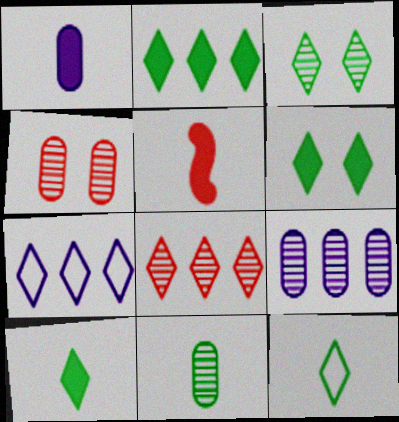[[1, 5, 10], 
[2, 3, 12], 
[2, 6, 10], 
[2, 7, 8], 
[4, 9, 11]]